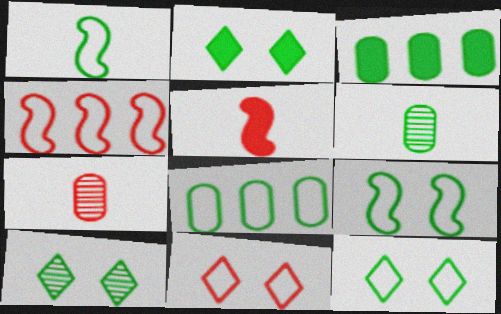[[1, 3, 10], 
[1, 8, 12], 
[2, 10, 12]]